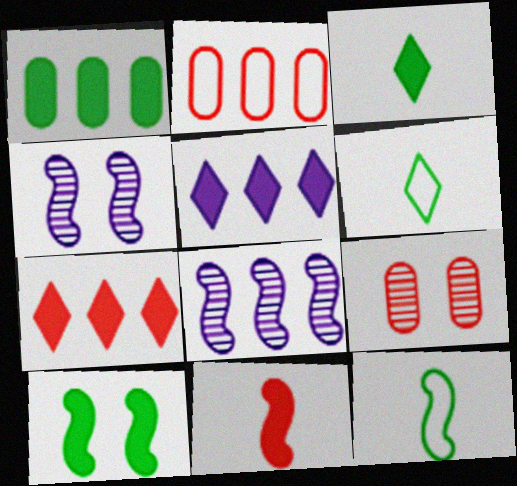[[1, 3, 10], 
[2, 3, 4], 
[5, 9, 12]]